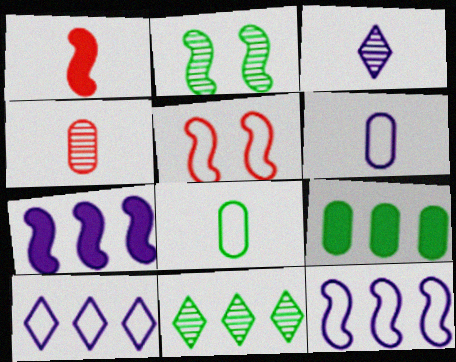[[1, 2, 12], 
[1, 3, 8], 
[3, 5, 9], 
[5, 8, 10]]